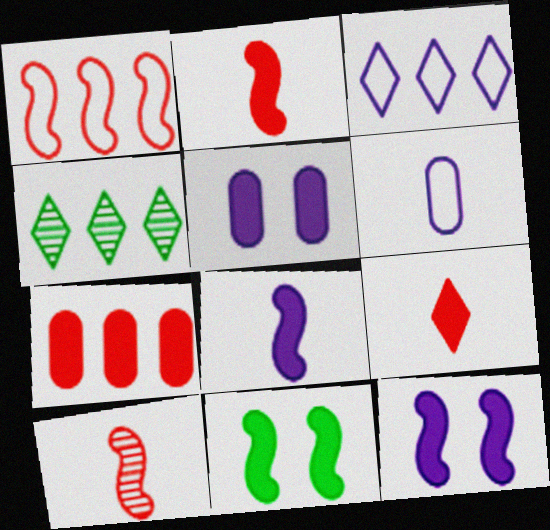[]